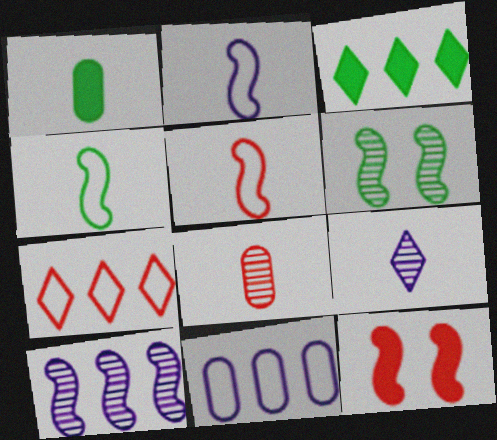[[1, 5, 9], 
[2, 4, 5], 
[4, 10, 12], 
[7, 8, 12]]